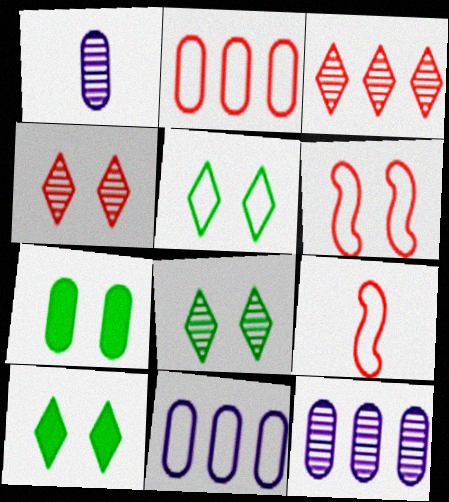[[1, 2, 7], 
[5, 8, 10], 
[5, 9, 11], 
[9, 10, 12]]